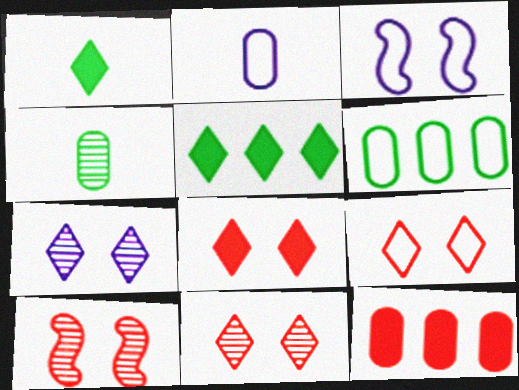[[2, 5, 10], 
[8, 9, 11]]